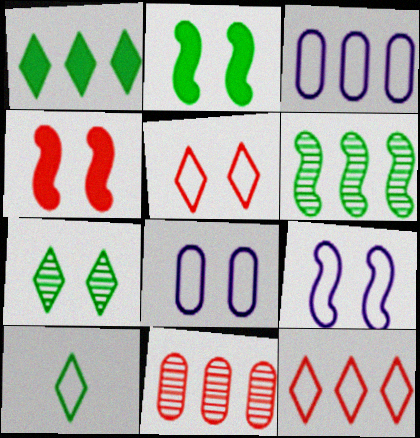[[1, 7, 10], 
[4, 7, 8]]